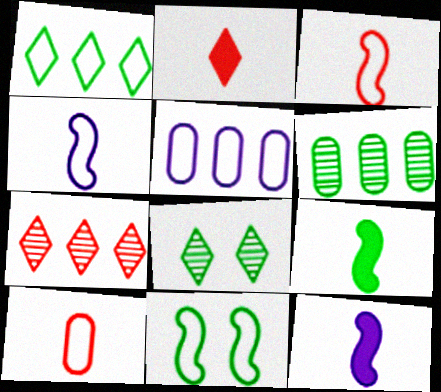[]